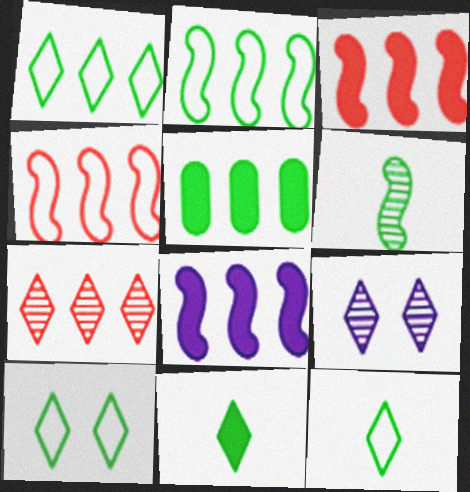[[1, 10, 12], 
[5, 6, 10]]